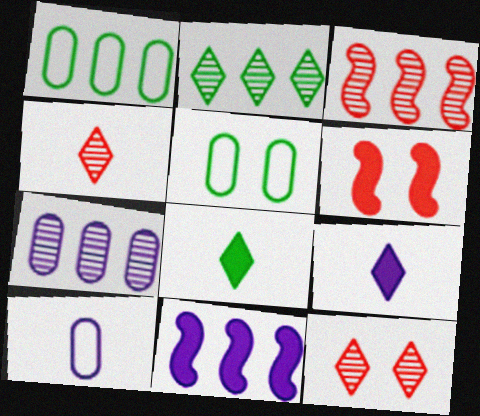[[2, 3, 7], 
[2, 6, 10], 
[3, 5, 9], 
[4, 5, 11]]